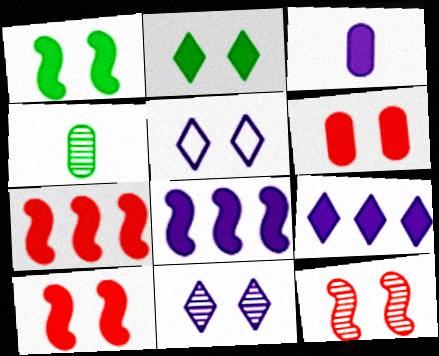[[2, 3, 7], 
[4, 5, 7]]